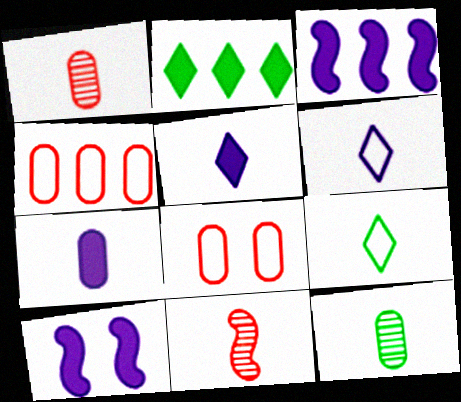[[7, 9, 11]]